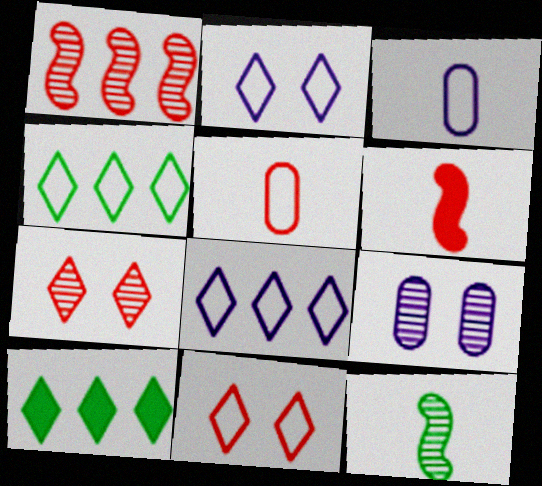[[4, 6, 9]]